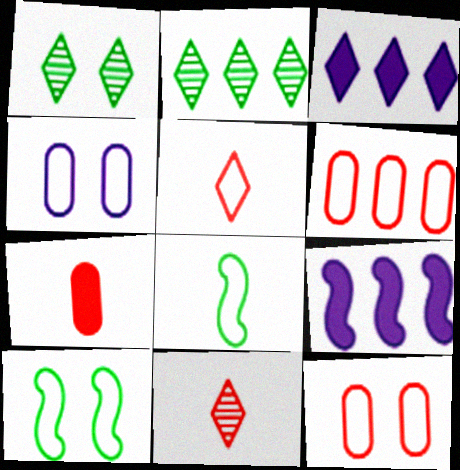[[1, 3, 5], 
[2, 6, 9]]